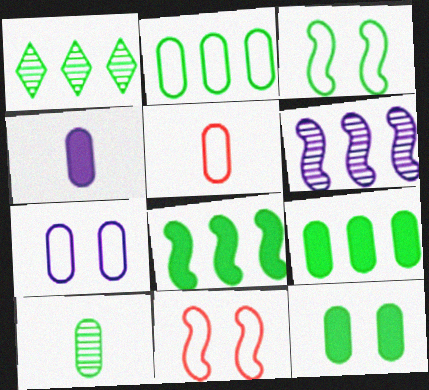[[1, 2, 8], 
[1, 4, 11], 
[2, 5, 7], 
[2, 10, 12], 
[4, 5, 10]]